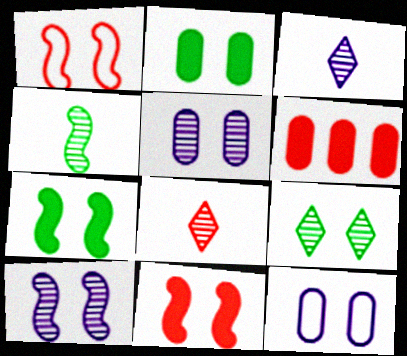[[1, 6, 8], 
[1, 7, 10], 
[9, 11, 12]]